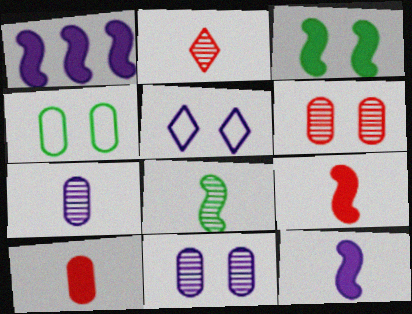[[1, 2, 4], 
[1, 3, 9], 
[1, 5, 7], 
[2, 7, 8], 
[3, 5, 6]]